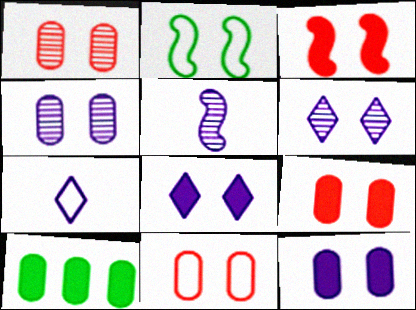[[1, 2, 8], 
[1, 9, 11], 
[2, 6, 9]]